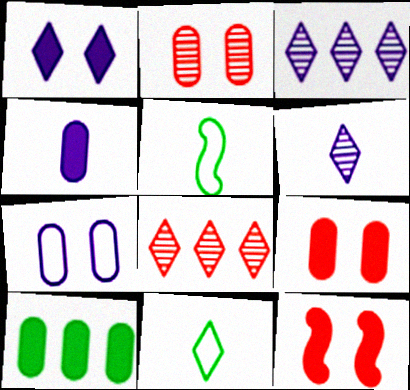[[1, 8, 11], 
[3, 5, 9], 
[4, 9, 10]]